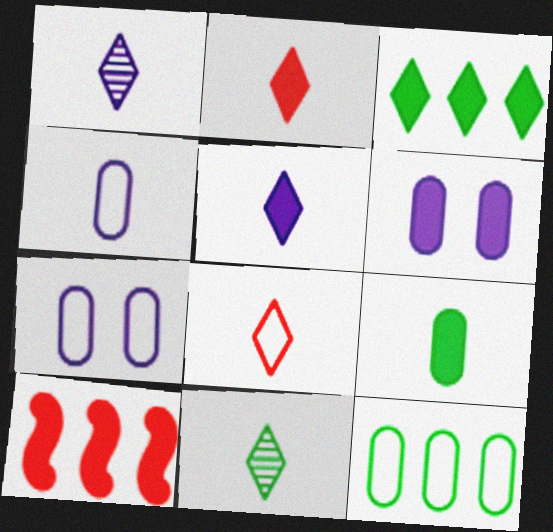[[5, 8, 11], 
[7, 10, 11]]